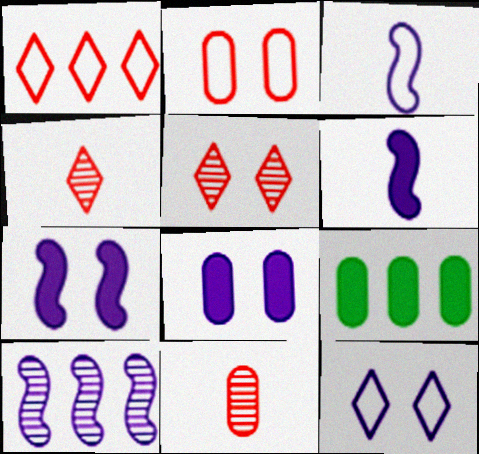[[1, 9, 10], 
[3, 5, 9], 
[3, 7, 10]]